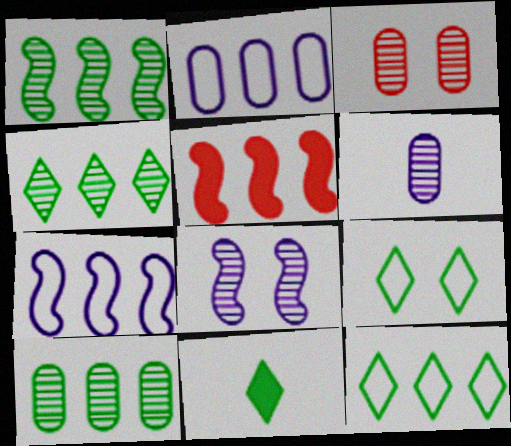[[1, 4, 10], 
[1, 5, 7], 
[2, 4, 5], 
[3, 6, 10], 
[3, 7, 11], 
[4, 9, 11], 
[5, 6, 9]]